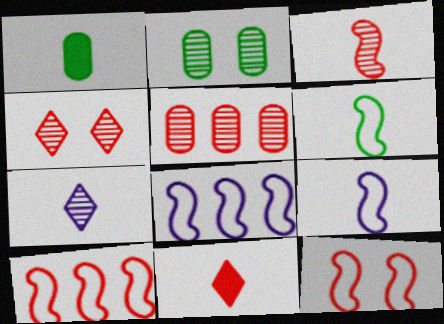[[1, 4, 8], 
[2, 8, 11], 
[3, 4, 5], 
[5, 11, 12], 
[6, 8, 12]]